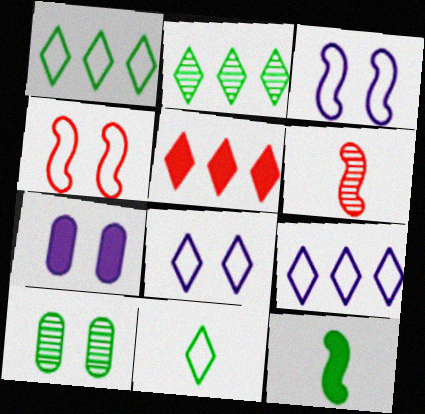[[1, 6, 7], 
[1, 10, 12], 
[2, 5, 9], 
[5, 7, 12]]